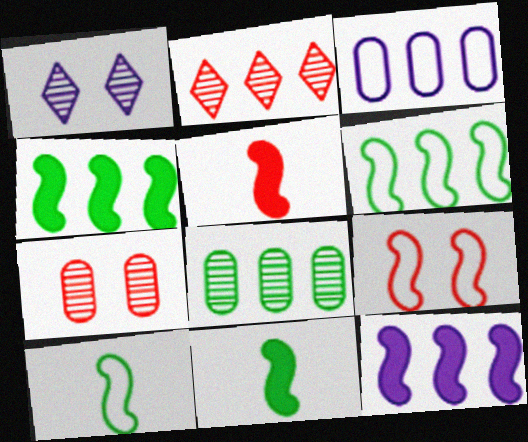[[2, 3, 4]]